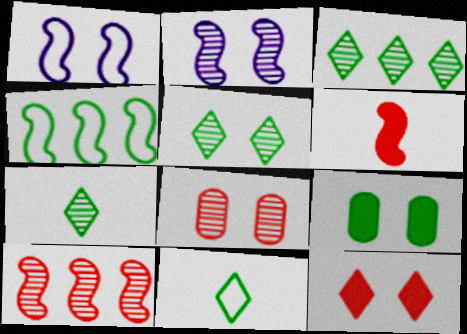[[2, 4, 6], 
[2, 5, 8], 
[3, 5, 7], 
[4, 7, 9]]